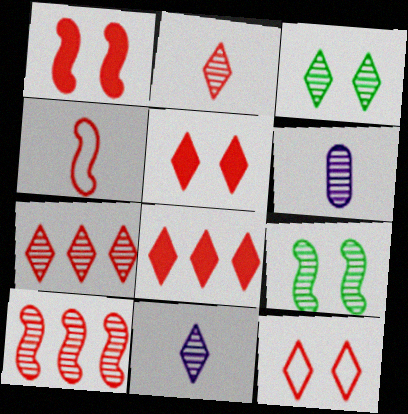[[1, 4, 10], 
[2, 8, 12], 
[3, 6, 10], 
[3, 7, 11], 
[6, 7, 9]]